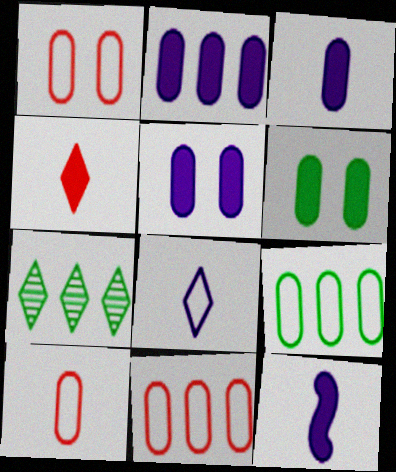[[1, 7, 12], 
[1, 10, 11], 
[2, 3, 5]]